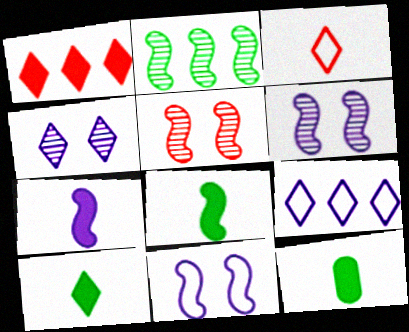[[5, 9, 12], 
[8, 10, 12]]